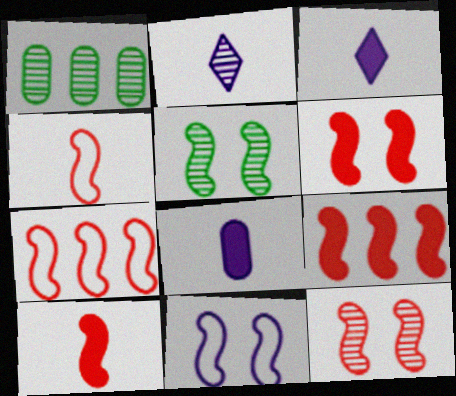[[1, 2, 12], 
[4, 9, 12], 
[5, 6, 11], 
[6, 9, 10], 
[7, 10, 12]]